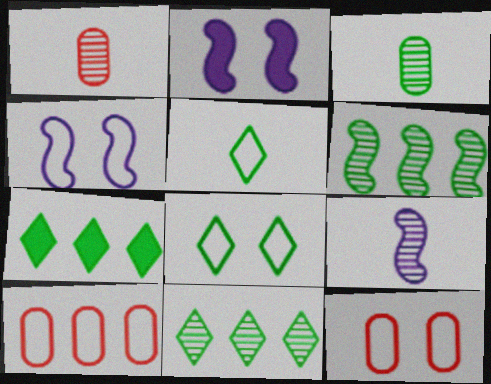[[1, 4, 7], 
[4, 5, 10], 
[4, 8, 12], 
[7, 9, 12]]